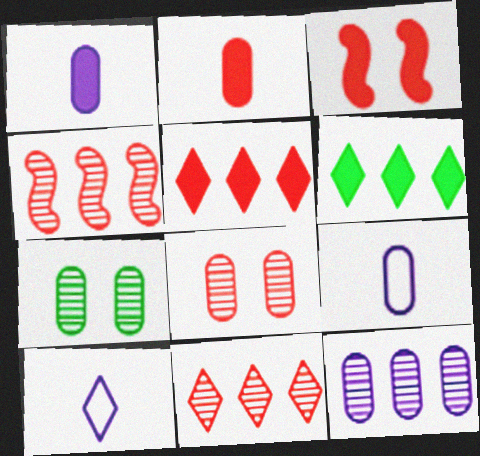[[1, 3, 6], 
[2, 3, 5]]